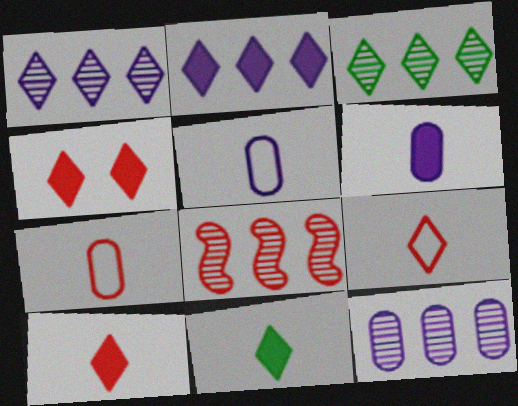[[2, 4, 11], 
[3, 8, 12], 
[4, 7, 8]]